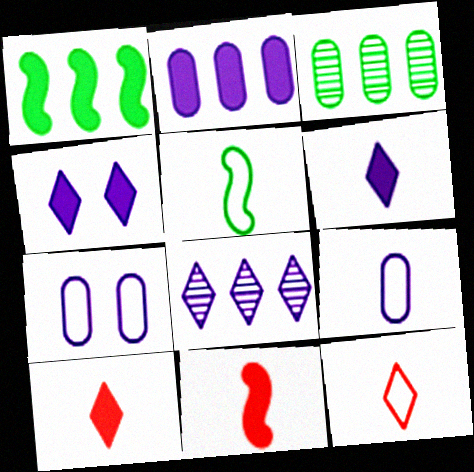[[5, 9, 12]]